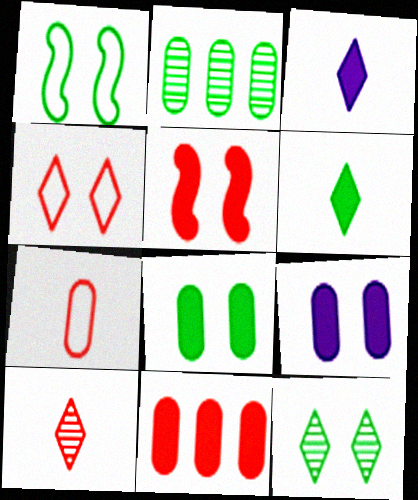[[1, 2, 6], 
[1, 8, 12], 
[2, 7, 9]]